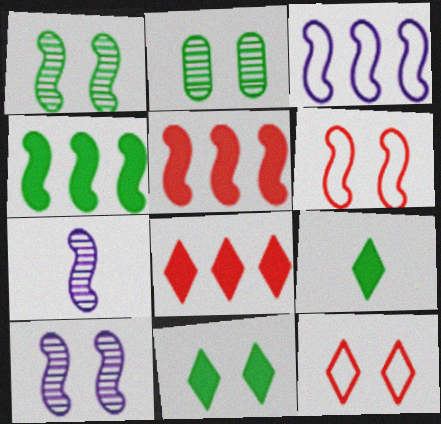[[4, 6, 7]]